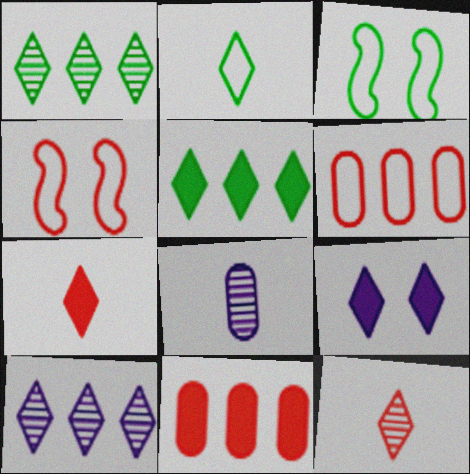[[4, 5, 8], 
[4, 11, 12], 
[5, 7, 9]]